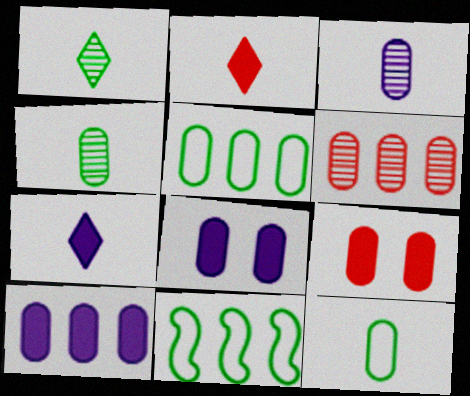[[3, 5, 9], 
[5, 6, 10], 
[6, 8, 12]]